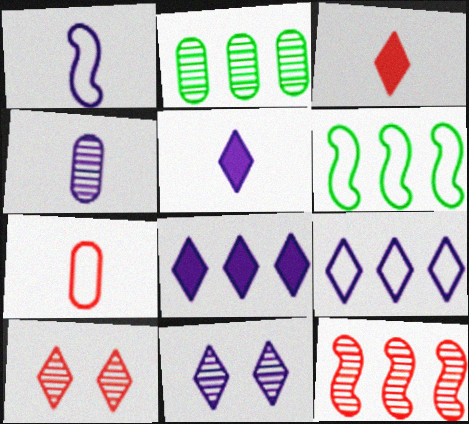[[1, 4, 5], 
[5, 9, 11]]